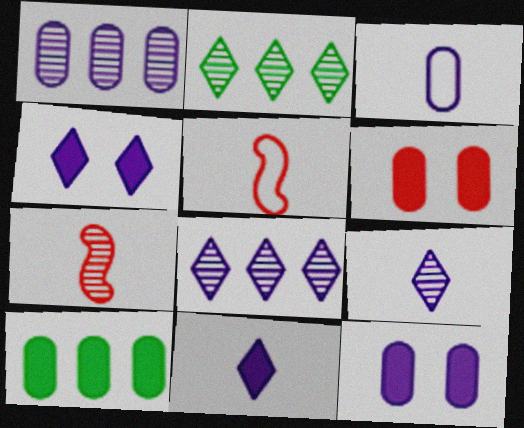[[1, 3, 12], 
[2, 5, 12]]